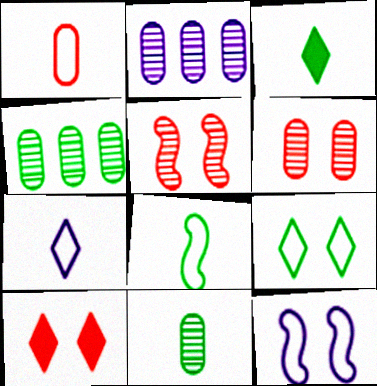[[1, 7, 8], 
[2, 6, 11], 
[2, 8, 10], 
[3, 8, 11]]